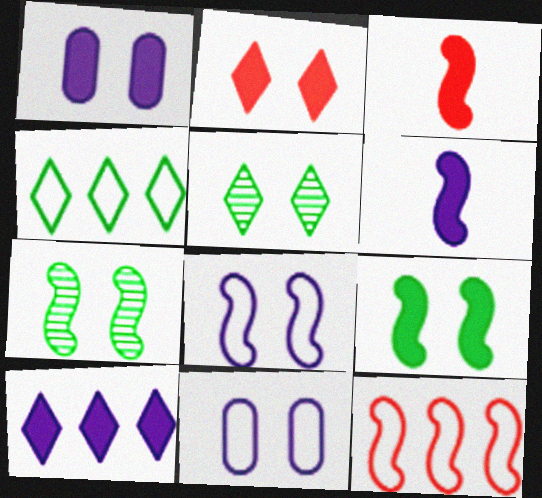[[1, 2, 9], 
[1, 6, 10], 
[2, 7, 11], 
[6, 7, 12]]